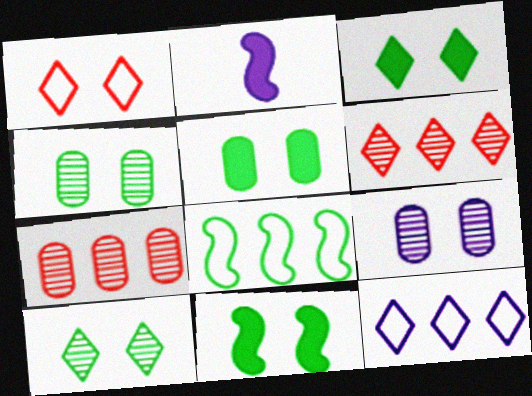[[1, 9, 11], 
[2, 9, 12], 
[3, 5, 11]]